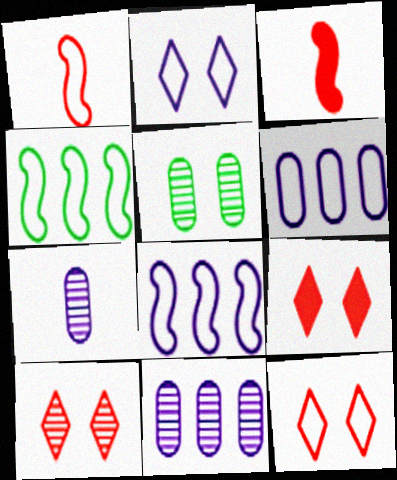[[4, 7, 9], 
[9, 10, 12]]